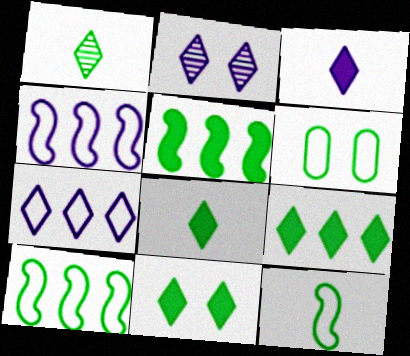[[1, 5, 6], 
[2, 3, 7], 
[8, 9, 11]]